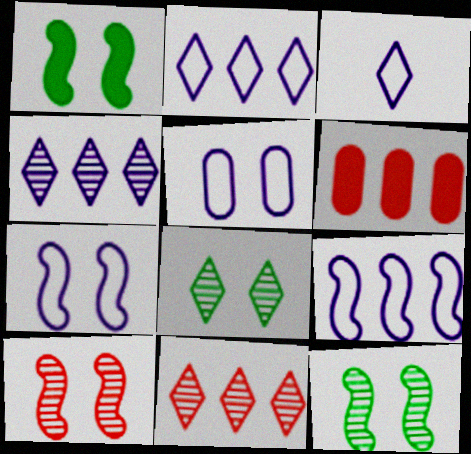[[1, 7, 10], 
[3, 5, 9], 
[3, 6, 12]]